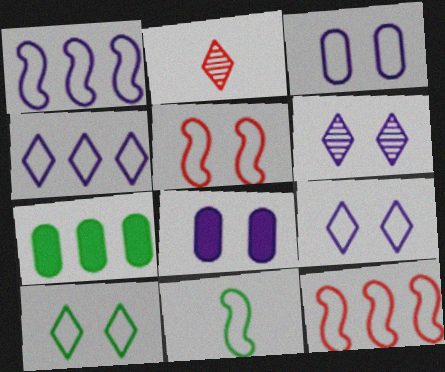[[1, 5, 11], 
[3, 5, 10]]